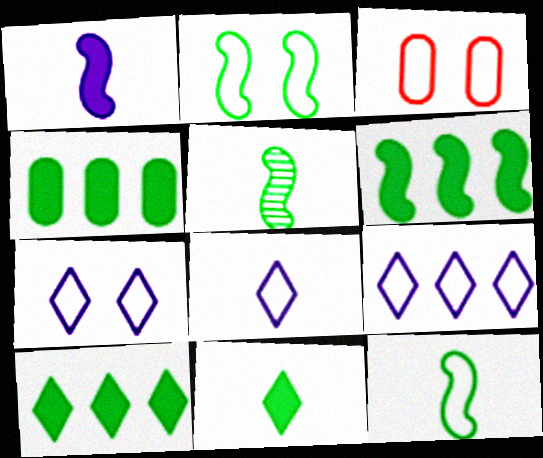[[2, 3, 7], 
[2, 5, 6], 
[3, 9, 12], 
[4, 6, 10], 
[7, 8, 9]]